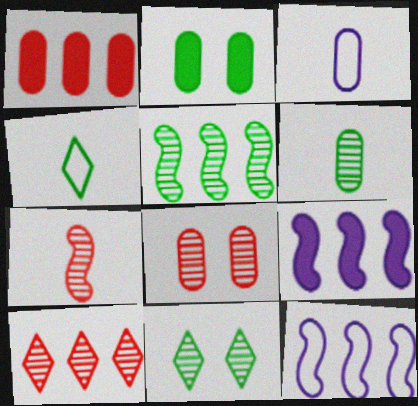[[2, 4, 5], 
[4, 8, 9], 
[5, 6, 11], 
[7, 8, 10]]